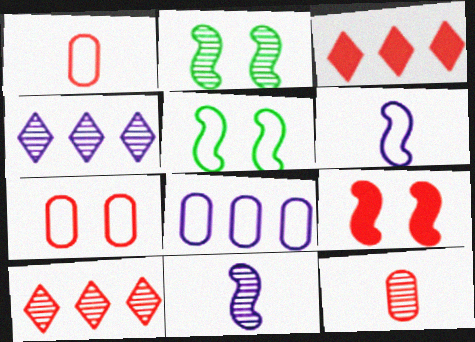[[1, 9, 10], 
[2, 4, 12]]